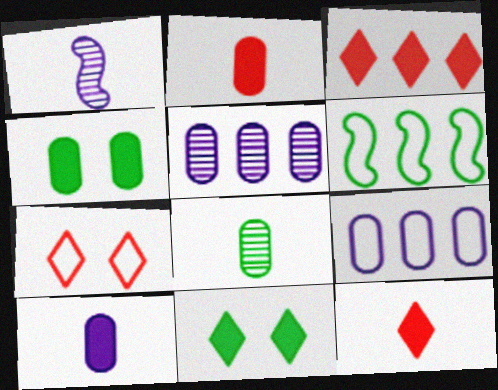[[3, 5, 6], 
[6, 8, 11]]